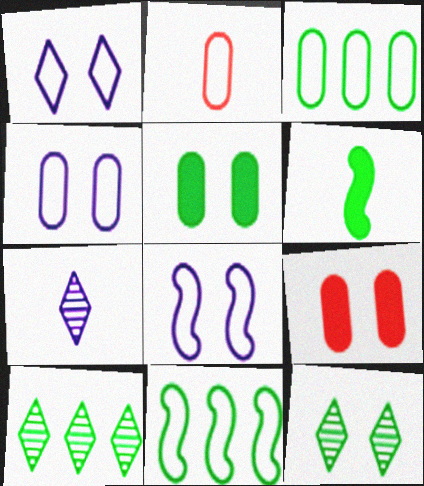[[1, 2, 11], 
[1, 4, 8], 
[2, 3, 4], 
[2, 6, 7], 
[3, 6, 12], 
[7, 9, 11], 
[8, 9, 12]]